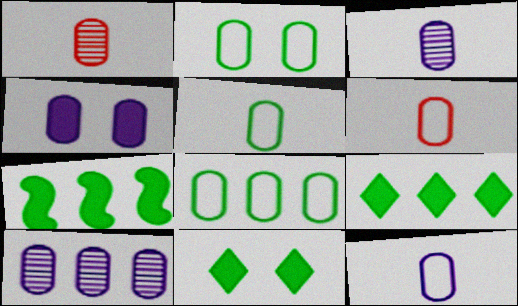[[1, 4, 8], 
[2, 5, 8], 
[4, 10, 12], 
[5, 6, 12]]